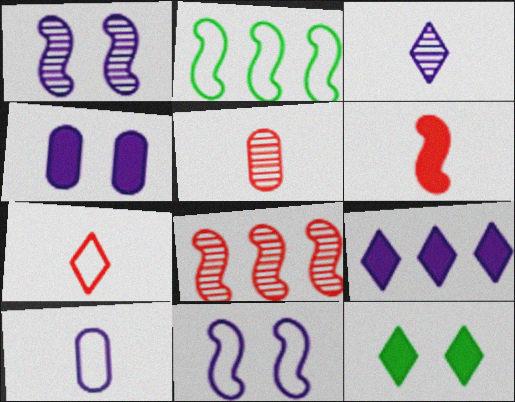[[1, 2, 6], 
[1, 9, 10], 
[5, 6, 7], 
[8, 10, 12]]